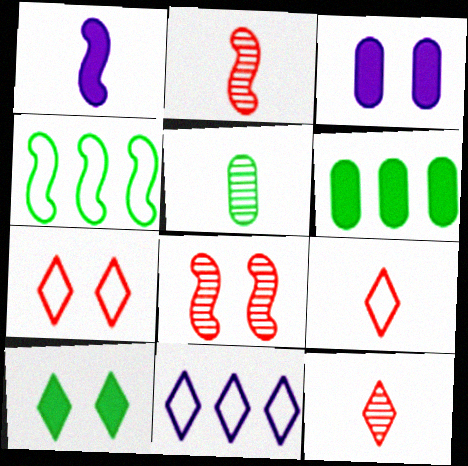[[1, 4, 8], 
[1, 5, 9], 
[3, 4, 12], 
[4, 5, 10], 
[10, 11, 12]]